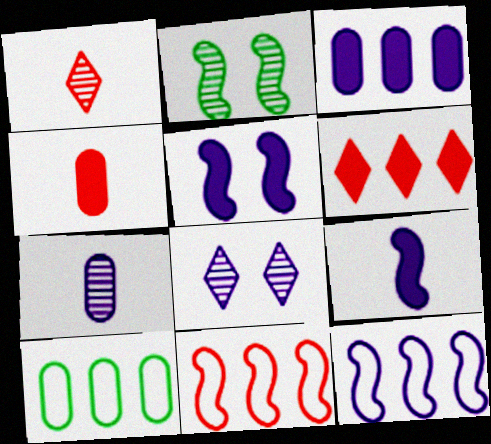[[1, 5, 10], 
[2, 9, 11]]